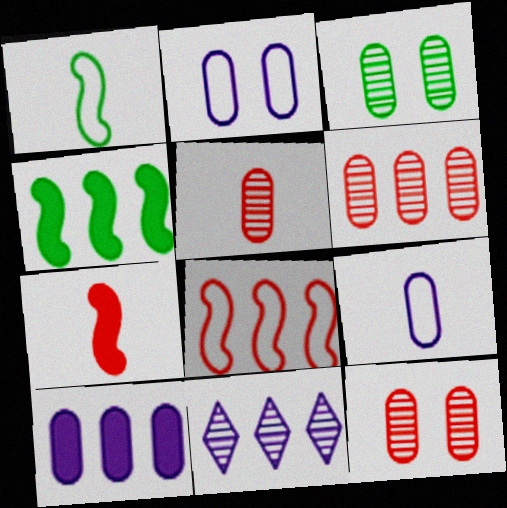[[5, 6, 12]]